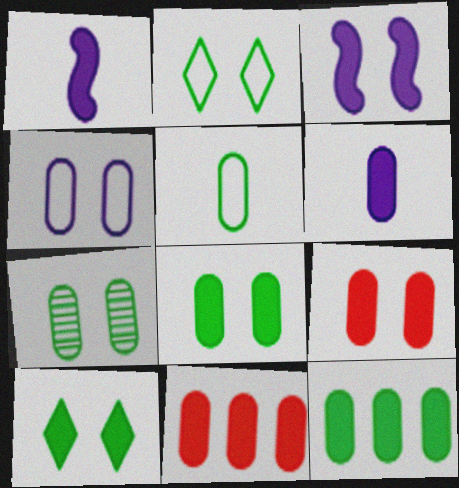[[1, 10, 11], 
[3, 9, 10], 
[4, 7, 9], 
[5, 7, 12], 
[6, 8, 11], 
[6, 9, 12]]